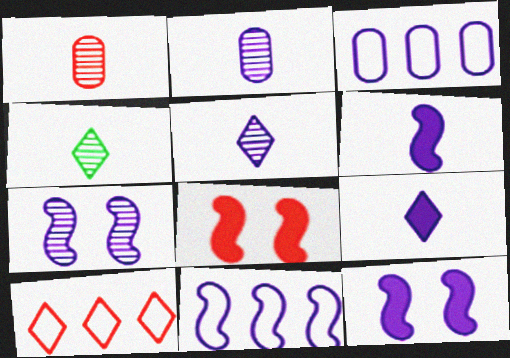[[1, 8, 10], 
[3, 4, 8], 
[3, 5, 12], 
[3, 7, 9], 
[6, 7, 11]]